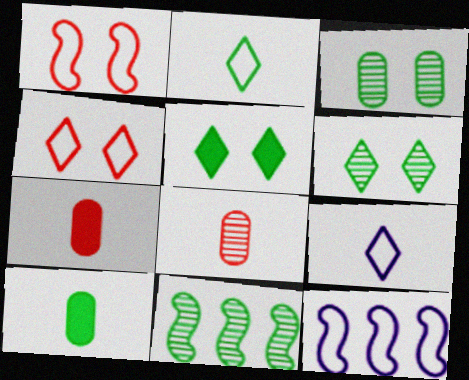[[5, 8, 12], 
[6, 7, 12]]